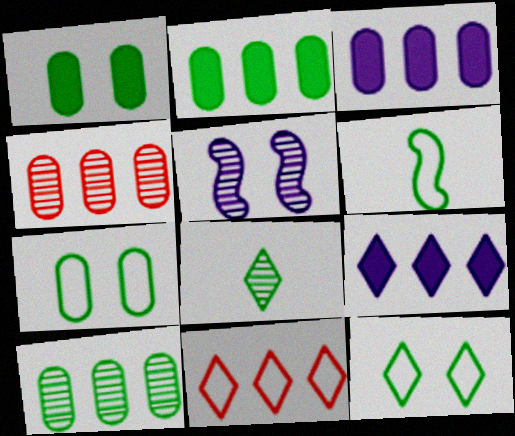[[4, 5, 8]]